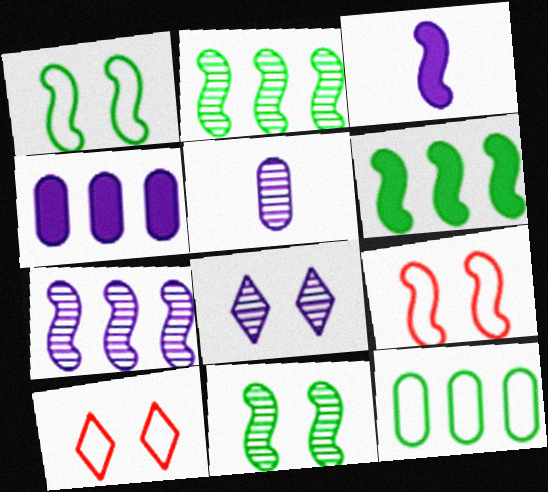[[2, 3, 9], 
[5, 6, 10], 
[5, 7, 8]]